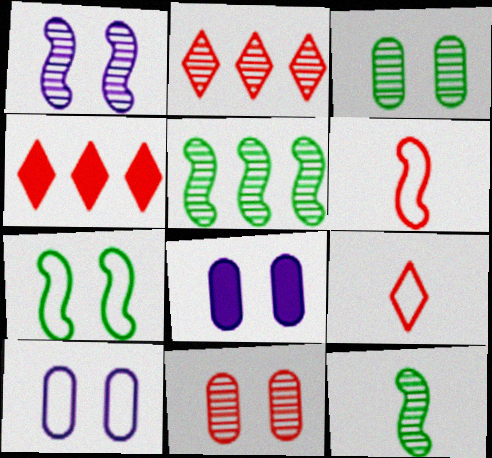[[4, 6, 11], 
[4, 10, 12], 
[5, 8, 9]]